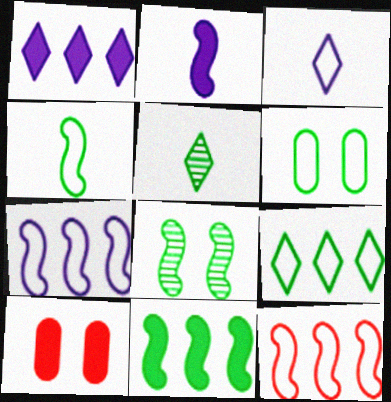[[2, 8, 12], 
[3, 6, 12], 
[4, 6, 9], 
[4, 8, 11], 
[5, 6, 11], 
[5, 7, 10]]